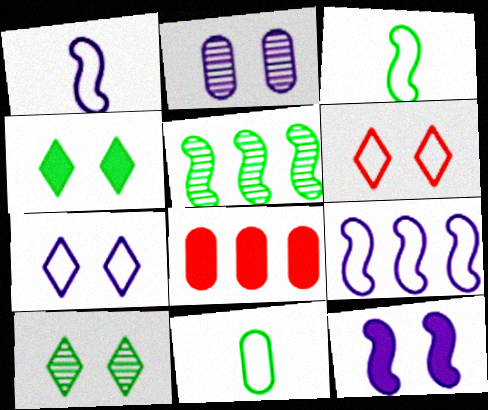[[1, 8, 10], 
[2, 7, 12], 
[2, 8, 11], 
[4, 5, 11], 
[6, 9, 11]]